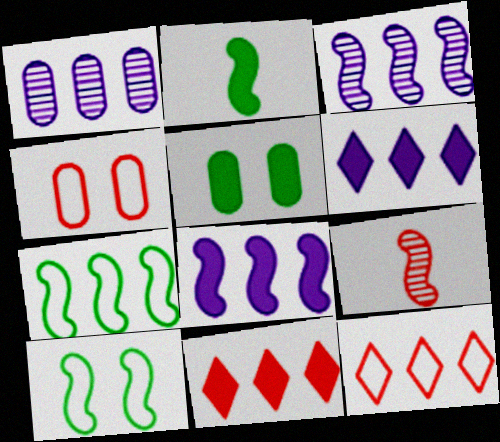[[1, 7, 11], 
[4, 9, 11], 
[8, 9, 10]]